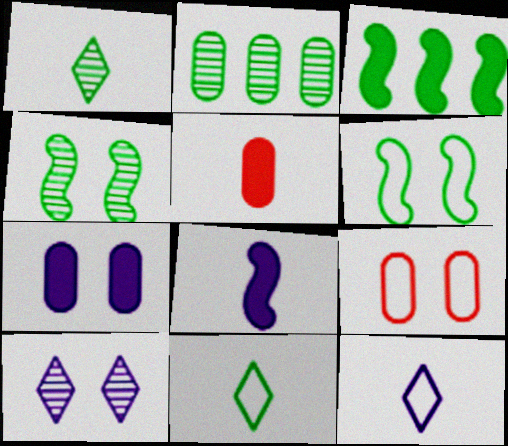[[1, 2, 4]]